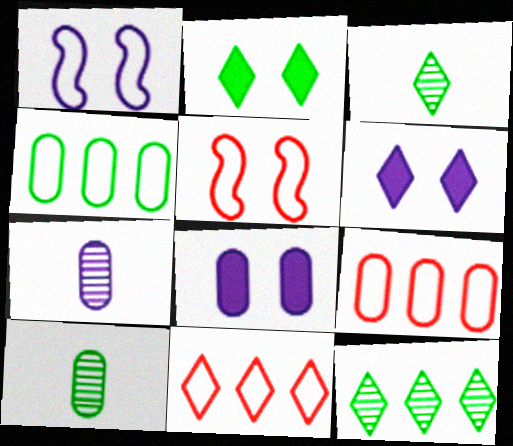[[3, 6, 11], 
[8, 9, 10]]